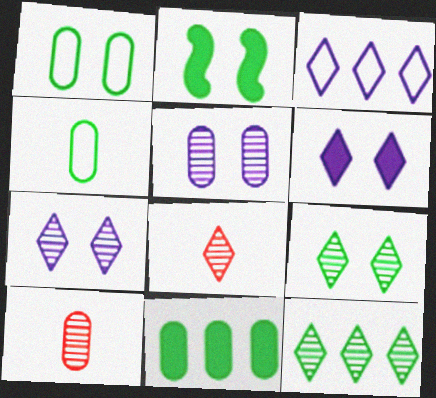[[1, 2, 9], 
[2, 3, 10], 
[2, 4, 12], 
[7, 8, 12]]